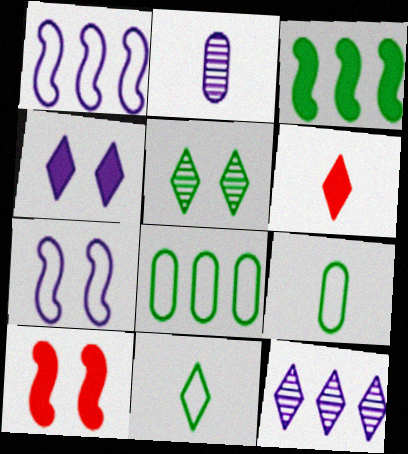[[1, 2, 4], 
[3, 5, 9], 
[9, 10, 12]]